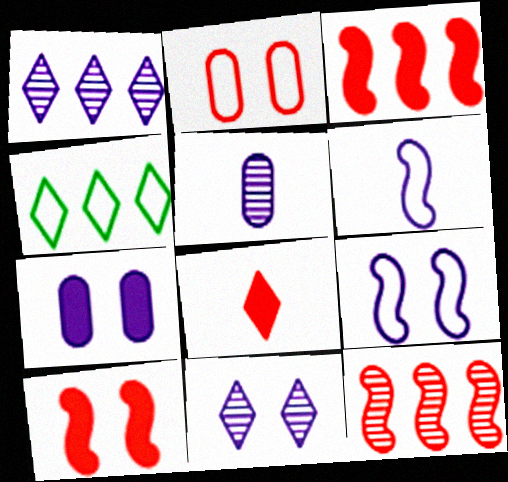[[1, 6, 7], 
[2, 4, 6], 
[2, 8, 12], 
[4, 5, 10], 
[4, 8, 11], 
[7, 9, 11]]